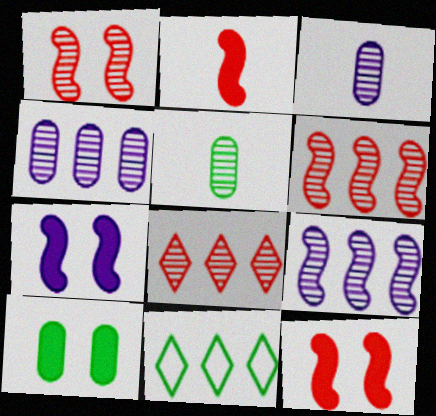[[3, 11, 12]]